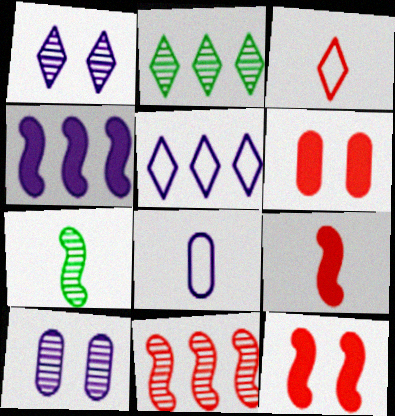[[1, 4, 8], 
[2, 8, 12], 
[3, 6, 11], 
[5, 6, 7]]